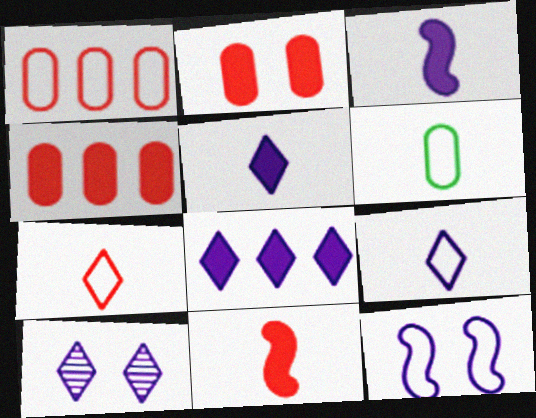[[8, 9, 10]]